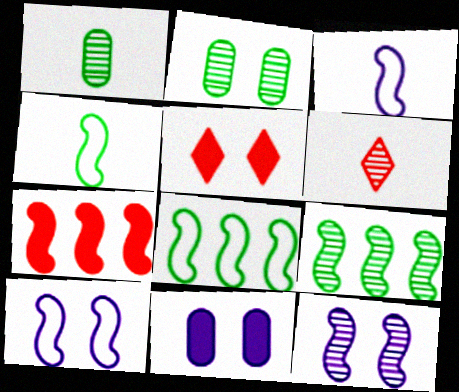[[2, 5, 10], 
[4, 7, 12], 
[6, 8, 11]]